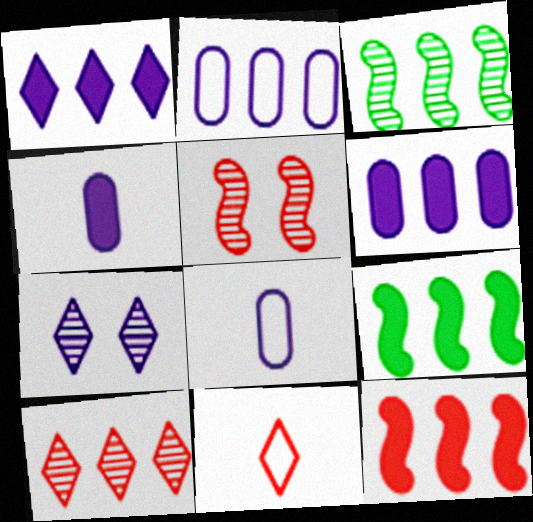[[2, 9, 10]]